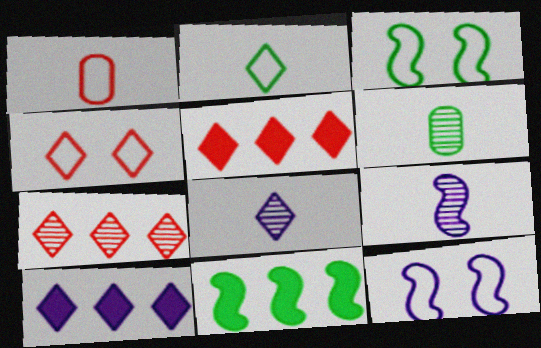[[5, 6, 12]]